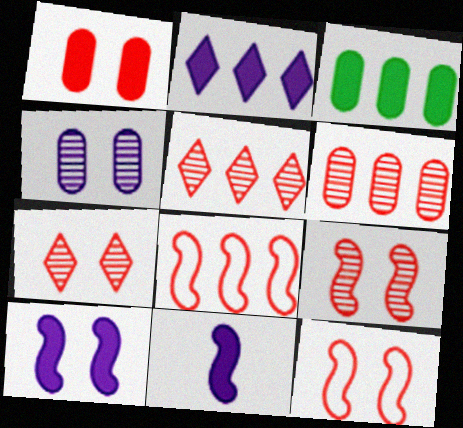[[1, 7, 12]]